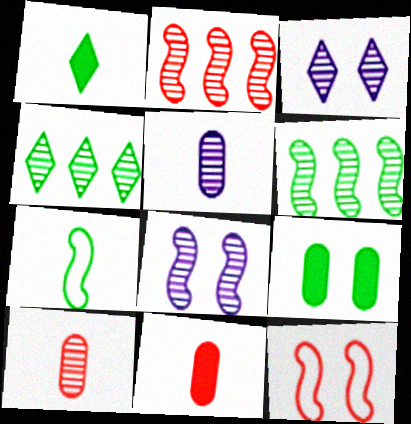[[3, 6, 10], 
[3, 9, 12], 
[4, 7, 9], 
[4, 8, 10]]